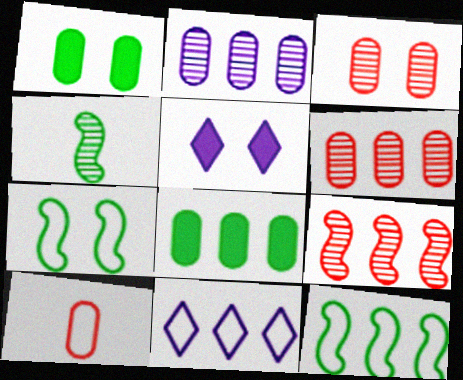[[1, 2, 10], 
[3, 5, 7], 
[7, 10, 11], 
[8, 9, 11]]